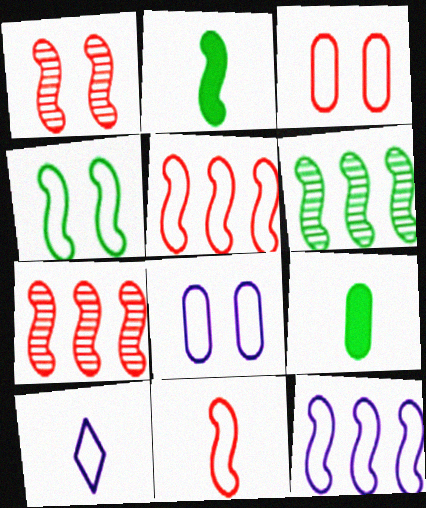[[1, 2, 12], 
[2, 4, 6], 
[4, 11, 12], 
[8, 10, 12]]